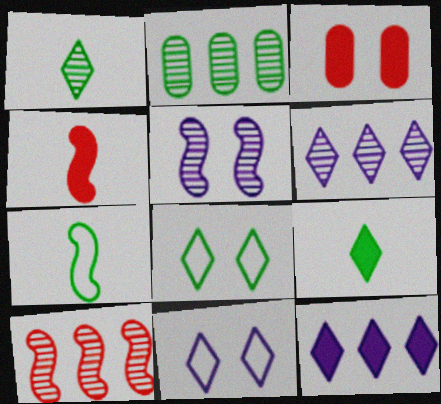[[2, 4, 11], 
[2, 6, 10], 
[3, 5, 8], 
[3, 6, 7]]